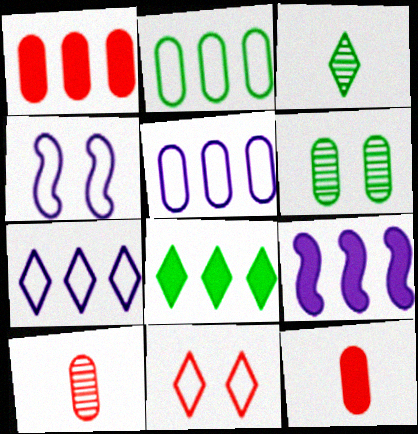[[1, 3, 4], 
[1, 8, 9], 
[4, 8, 10], 
[5, 6, 12]]